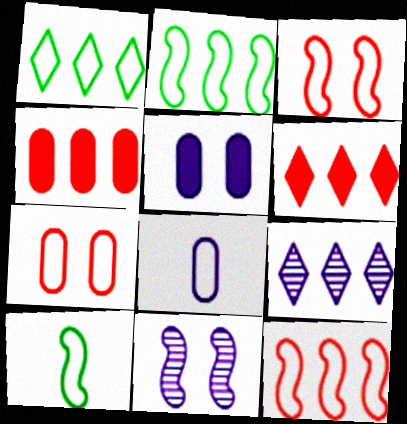[[1, 3, 8], 
[1, 6, 9], 
[2, 4, 9]]